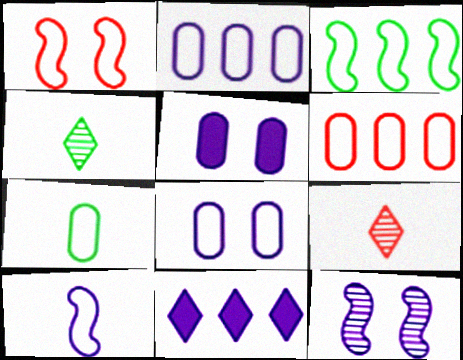[[1, 3, 10], 
[3, 5, 9], 
[6, 7, 8]]